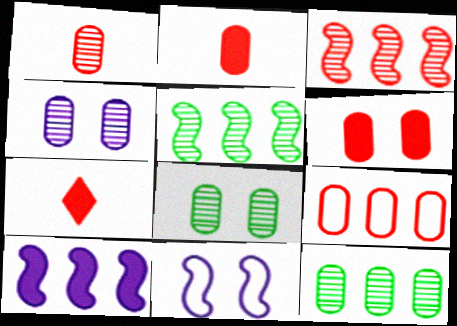[[1, 4, 12], 
[1, 6, 9], 
[7, 11, 12]]